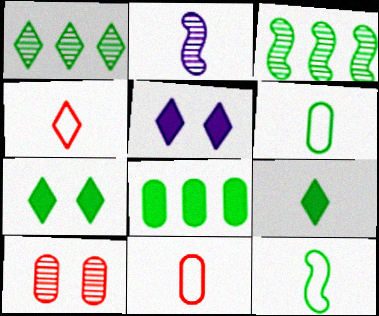[[1, 2, 10], 
[1, 4, 5], 
[2, 9, 11], 
[3, 5, 11], 
[3, 6, 7]]